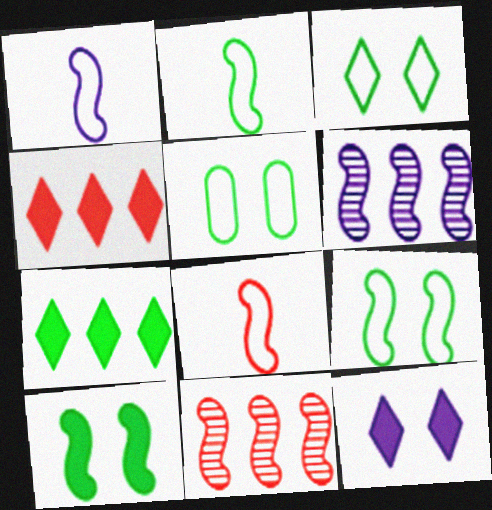[[1, 2, 8], 
[1, 10, 11], 
[3, 5, 9], 
[6, 8, 10]]